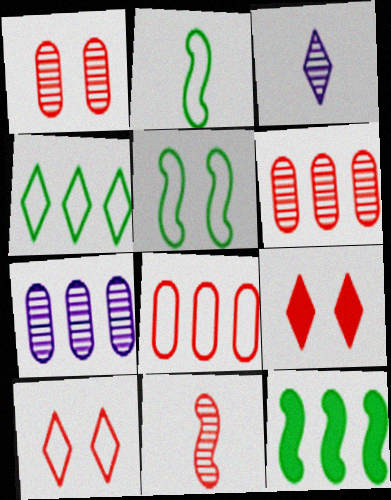[[2, 7, 9], 
[3, 4, 9], 
[8, 9, 11]]